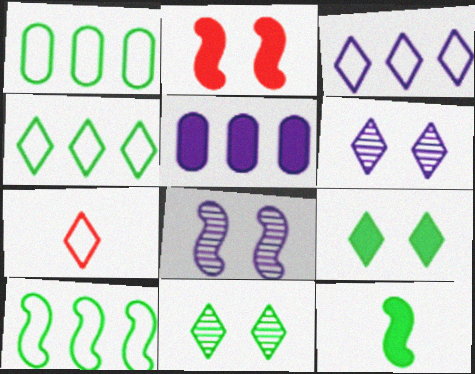[[1, 4, 10], 
[1, 11, 12]]